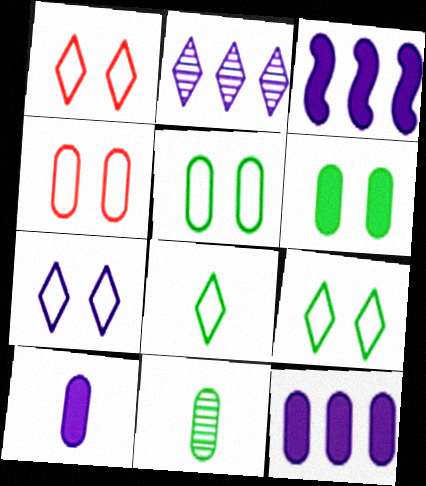[[1, 3, 11], 
[1, 7, 9], 
[4, 11, 12]]